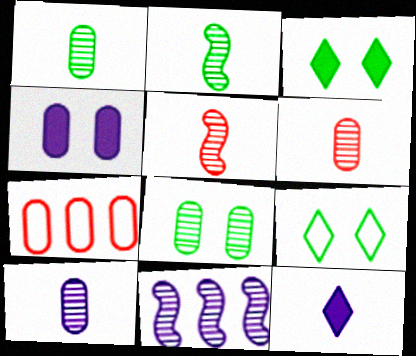[[1, 4, 7], 
[1, 6, 10]]